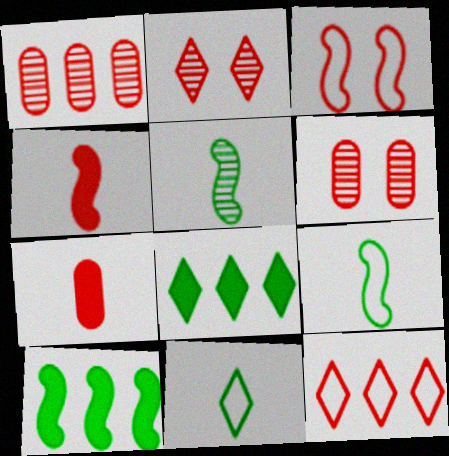[[4, 6, 12]]